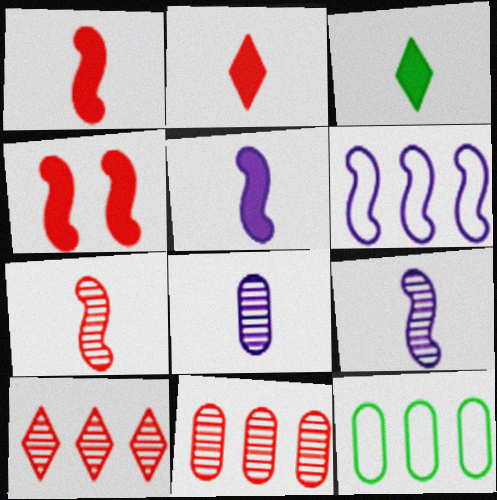[]